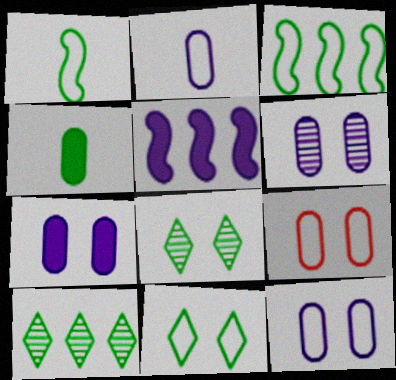[[3, 4, 8], 
[6, 7, 12]]